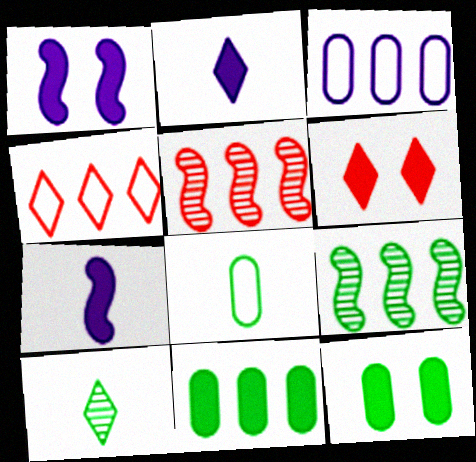[[1, 6, 12], 
[6, 7, 11]]